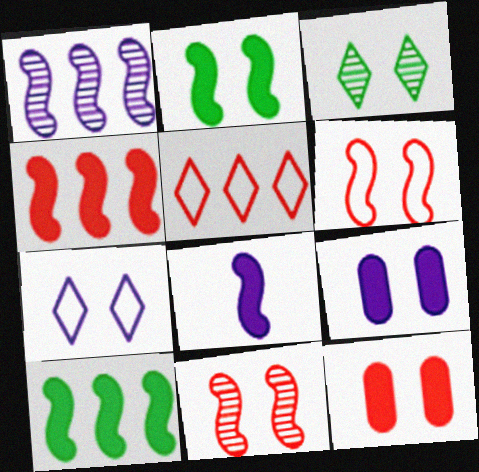[[2, 4, 8], 
[3, 6, 9]]